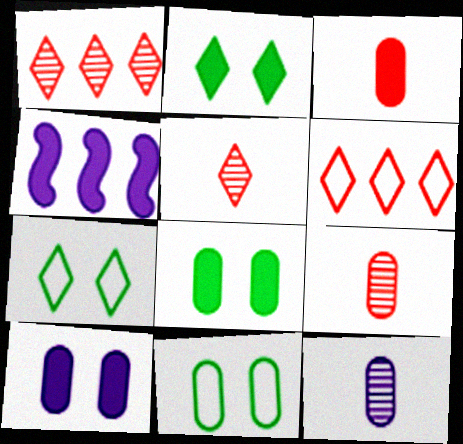[[2, 3, 4], 
[4, 5, 11], 
[4, 7, 9]]